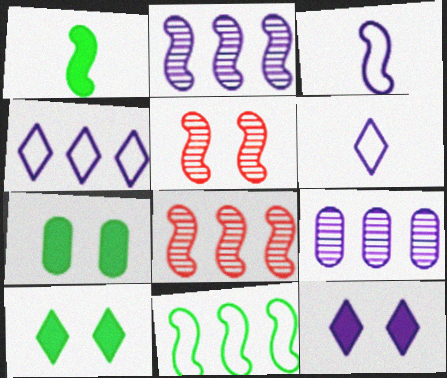[[3, 9, 12], 
[6, 7, 8]]